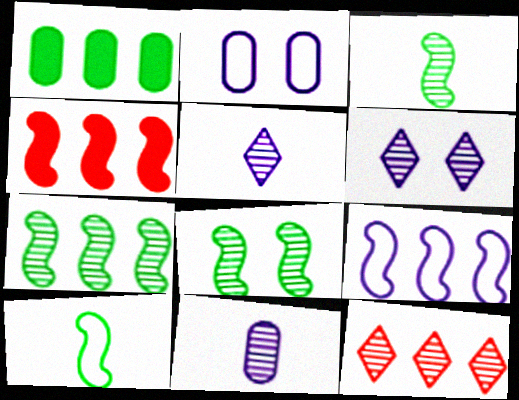[[1, 9, 12], 
[3, 7, 8], 
[4, 7, 9], 
[8, 11, 12]]